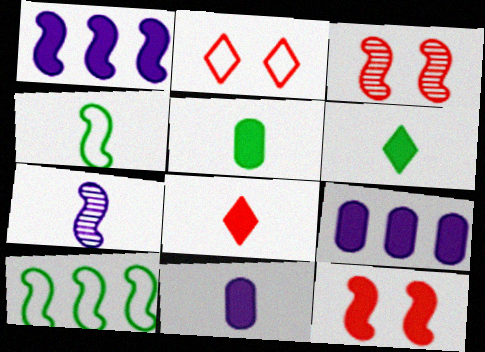[[1, 3, 4], 
[6, 9, 12], 
[7, 10, 12]]